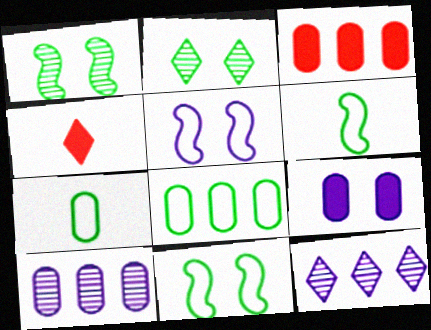[[3, 8, 10], 
[4, 10, 11]]